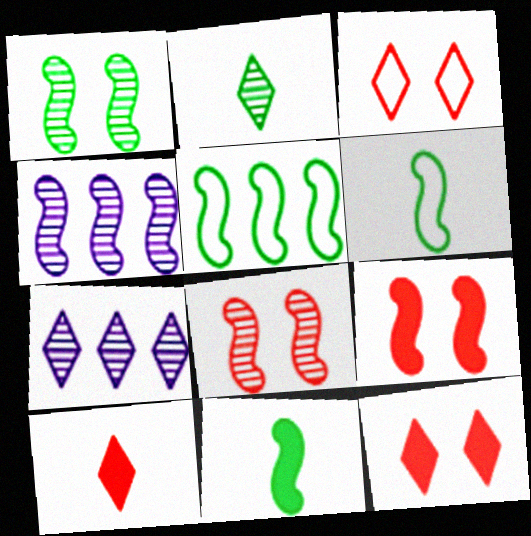[[1, 5, 11], 
[4, 6, 9]]